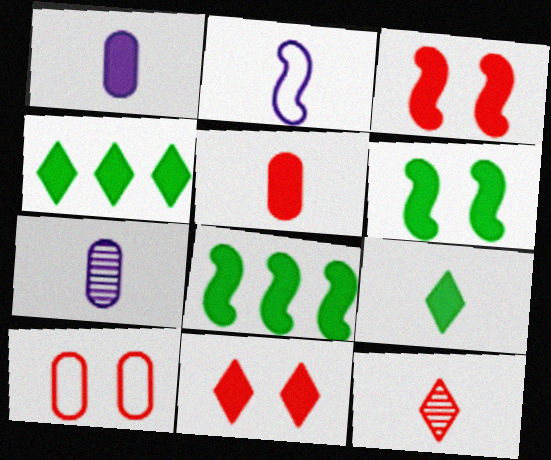[[1, 3, 4], 
[1, 8, 11]]